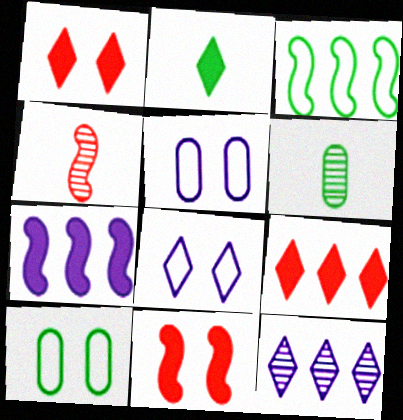[]